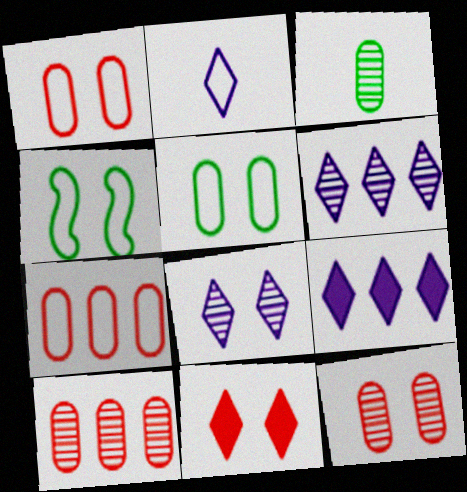[[2, 4, 7], 
[2, 8, 9]]